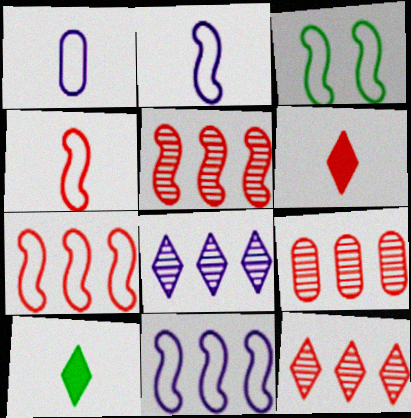[[2, 3, 7], 
[3, 4, 11], 
[5, 9, 12]]